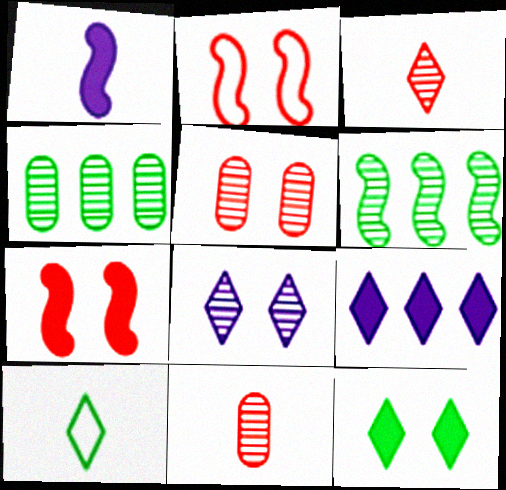[[1, 2, 6], 
[1, 10, 11], 
[6, 8, 11]]